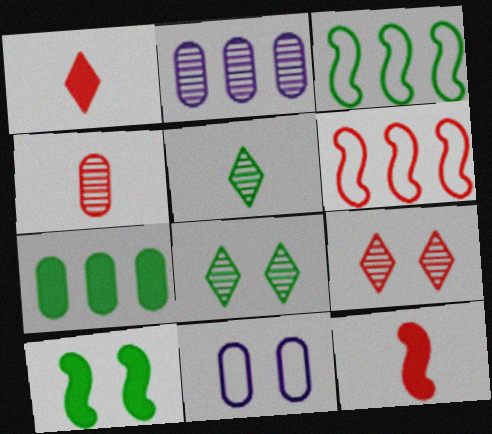[[4, 7, 11], 
[9, 10, 11]]